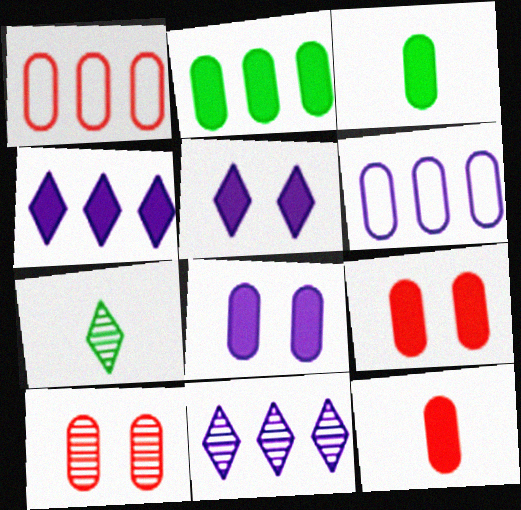[[1, 10, 12], 
[2, 8, 12], 
[3, 6, 10]]